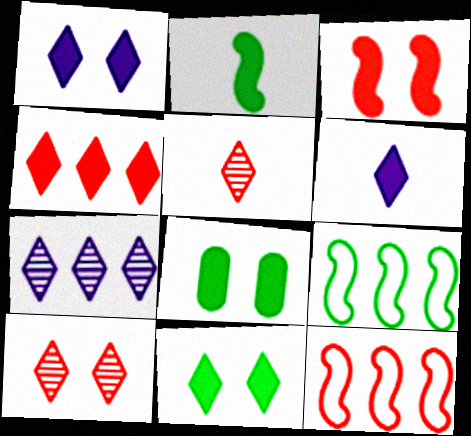[[1, 3, 8], 
[4, 6, 11]]